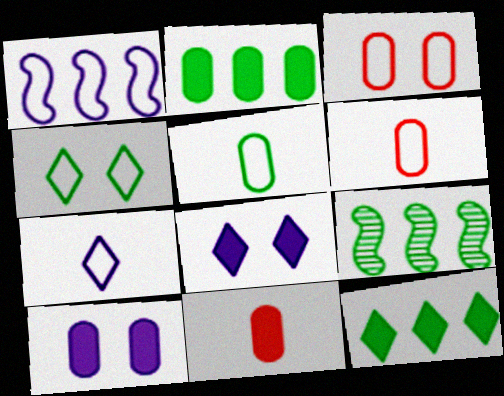[[1, 4, 6], 
[2, 10, 11], 
[6, 8, 9]]